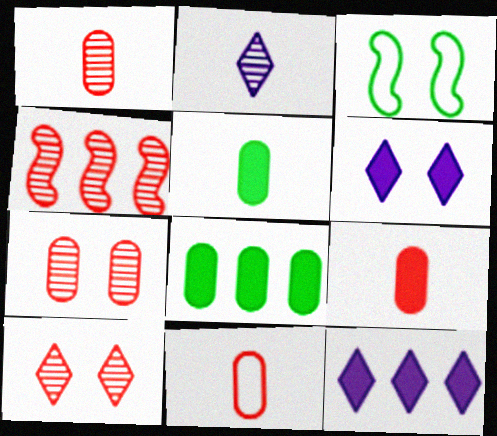[[1, 3, 12], 
[1, 4, 10], 
[1, 9, 11], 
[3, 6, 7]]